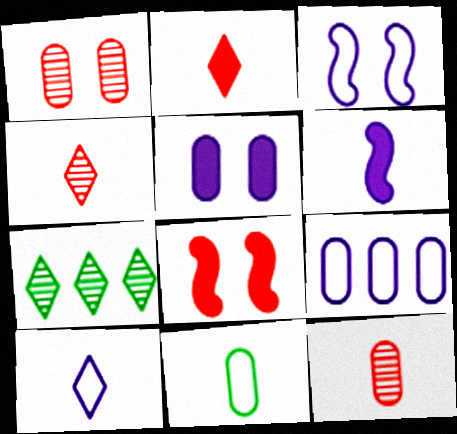[[3, 9, 10], 
[4, 6, 11]]